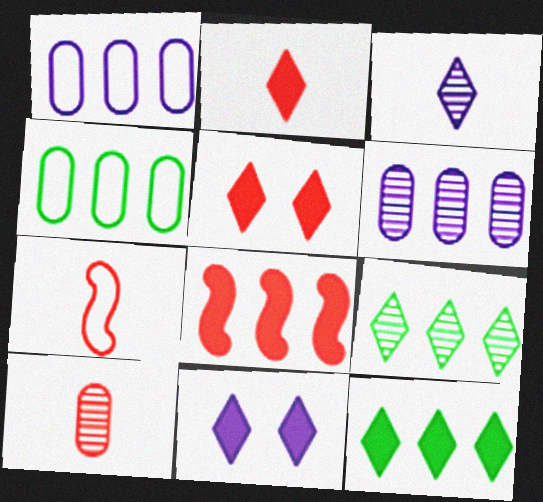[[1, 8, 9], 
[2, 7, 10], 
[2, 11, 12]]